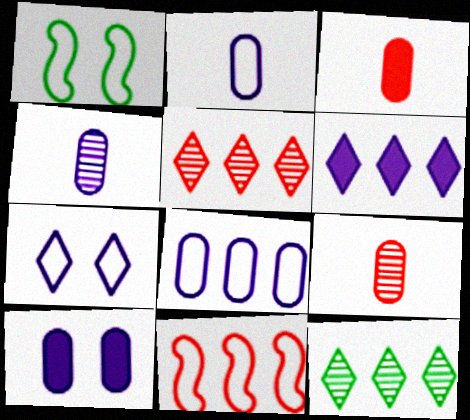[[1, 6, 9], 
[4, 8, 10]]